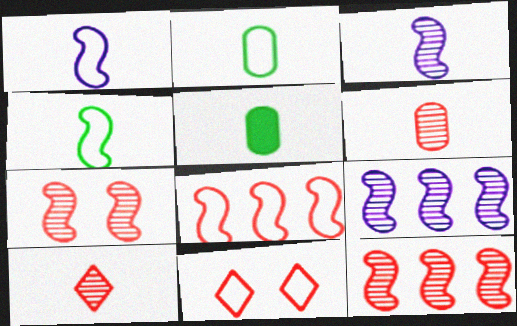[[1, 5, 10], 
[5, 9, 11]]